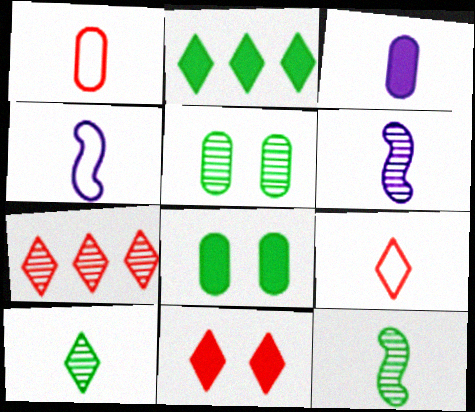[[3, 9, 12], 
[4, 7, 8], 
[5, 6, 7], 
[7, 9, 11]]